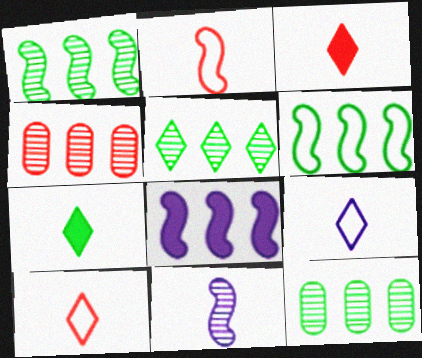[[1, 5, 12]]